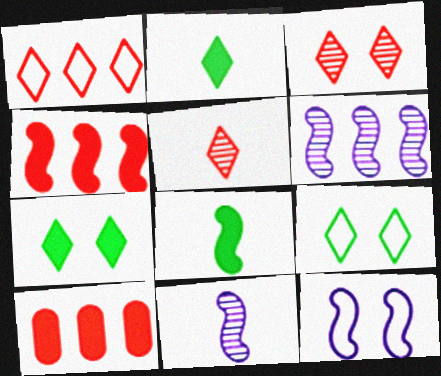[[9, 10, 11]]